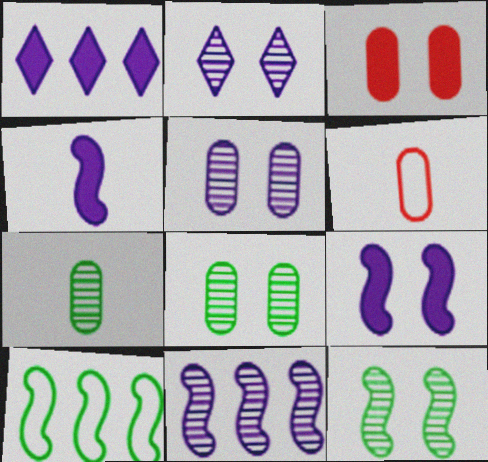[[1, 6, 12]]